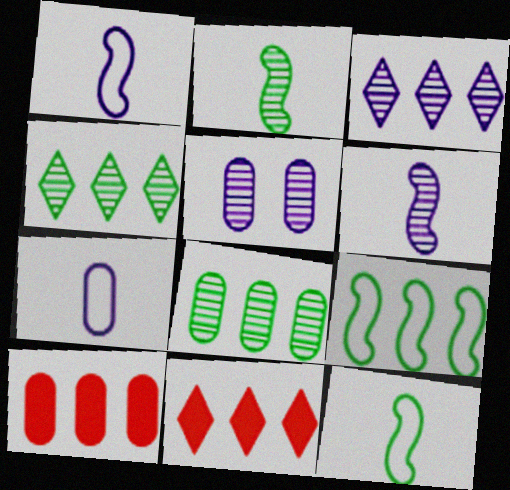[[3, 5, 6], 
[3, 9, 10], 
[5, 11, 12]]